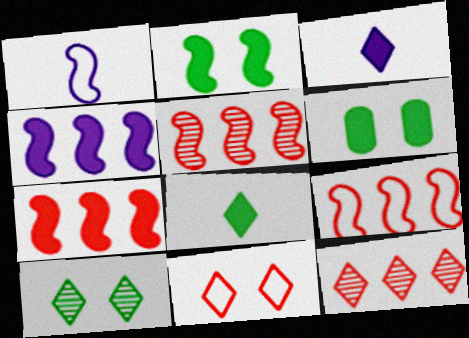[[1, 2, 5], 
[1, 6, 12], 
[3, 6, 7], 
[5, 7, 9]]